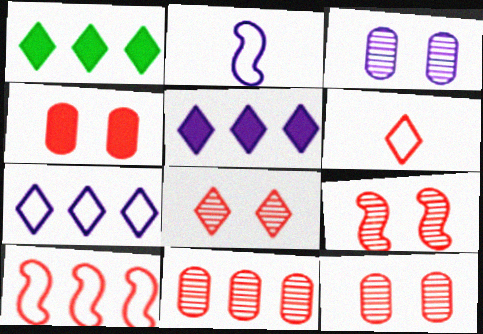[[1, 2, 12], 
[2, 3, 5], 
[8, 9, 12]]